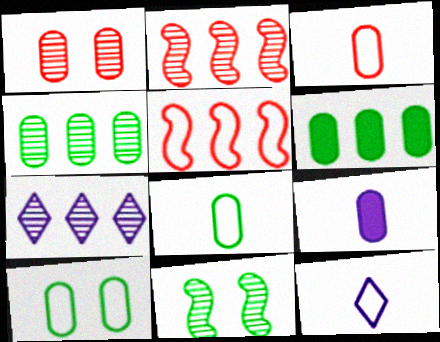[[2, 4, 7], 
[5, 6, 7], 
[5, 10, 12]]